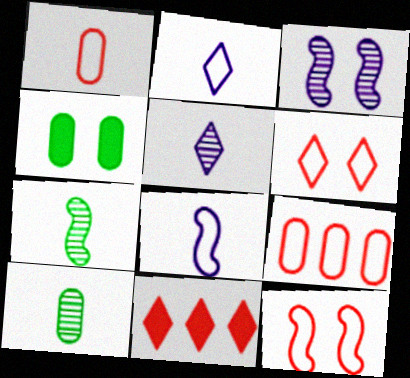[[3, 4, 6]]